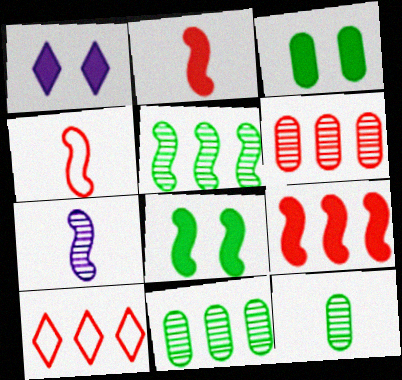[[1, 4, 11], 
[3, 7, 10], 
[6, 9, 10]]